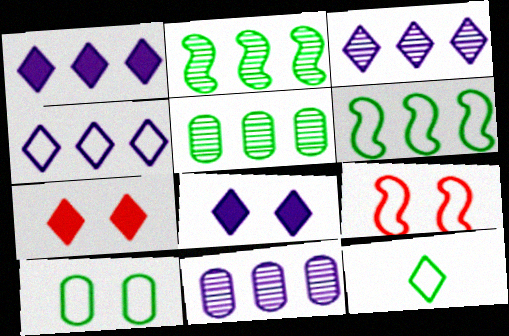[[1, 3, 4], 
[3, 7, 12], 
[6, 10, 12]]